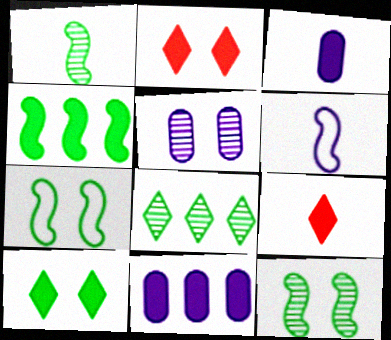[[1, 4, 7], 
[2, 3, 4], 
[2, 5, 7]]